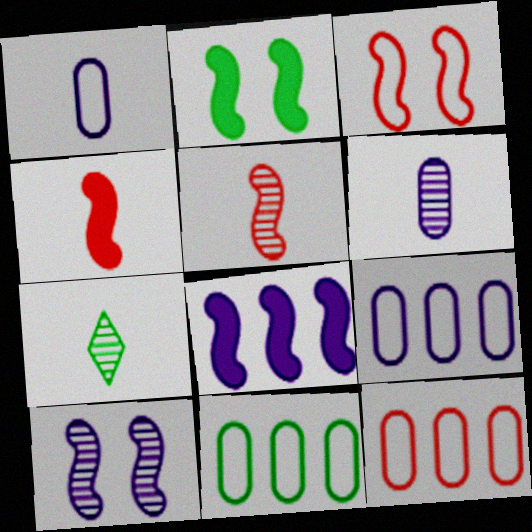[[1, 4, 7], 
[2, 3, 10], 
[2, 4, 8], 
[2, 7, 11], 
[5, 6, 7], 
[9, 11, 12]]